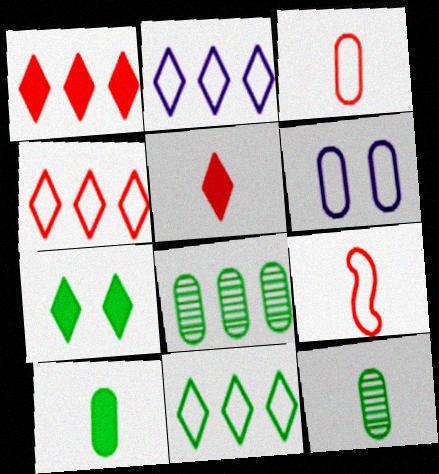[[2, 4, 11], 
[6, 9, 11]]